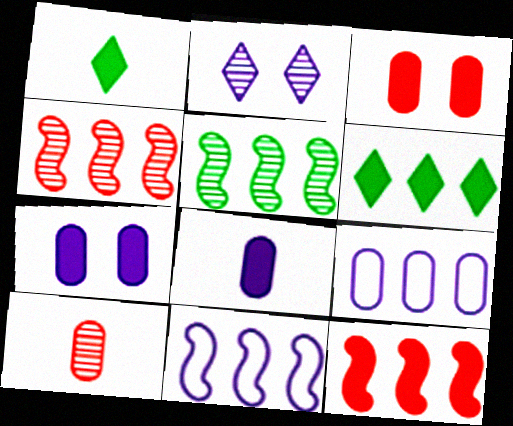[[1, 7, 12], 
[2, 5, 10], 
[2, 8, 11], 
[4, 6, 9], 
[5, 11, 12]]